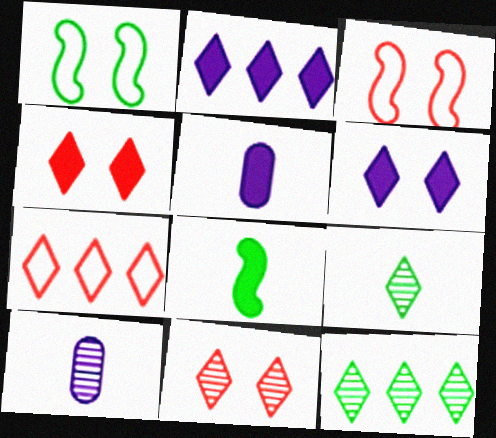[[2, 7, 12], 
[3, 5, 12], 
[6, 7, 9]]